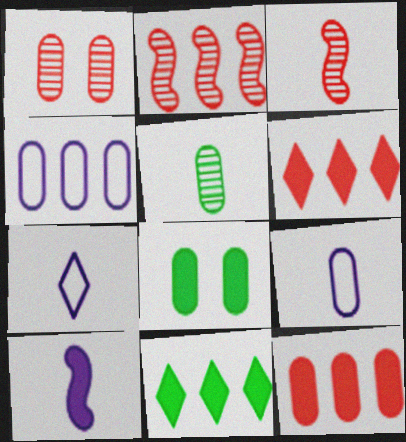[[2, 4, 11], 
[2, 7, 8], 
[6, 8, 10]]